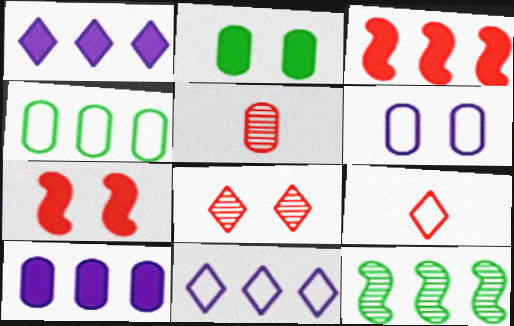[]